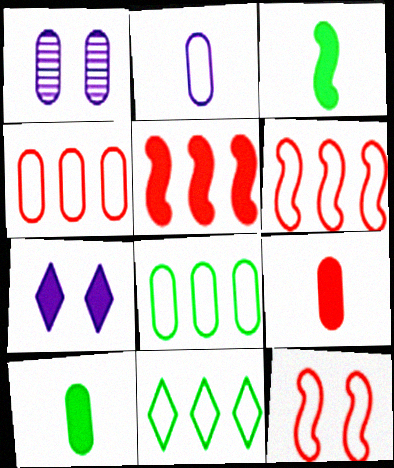[[1, 4, 10], 
[1, 8, 9], 
[2, 11, 12], 
[5, 7, 10]]